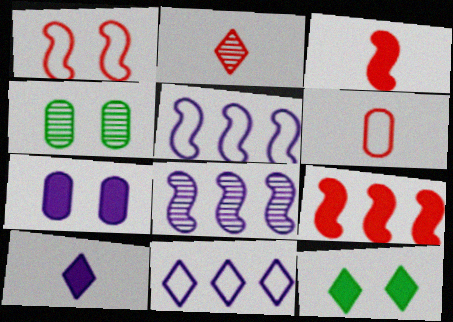[[2, 3, 6], 
[2, 4, 8], 
[2, 11, 12], 
[3, 4, 11], 
[6, 8, 12]]